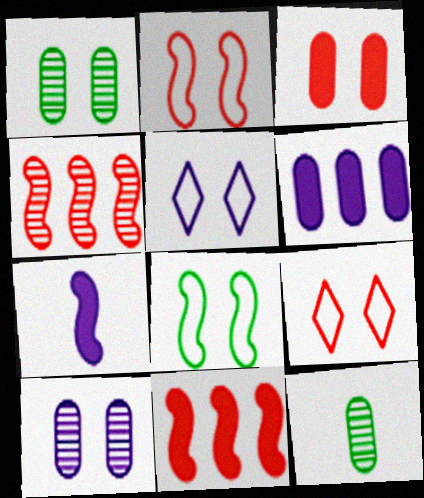[[4, 7, 8], 
[5, 11, 12]]